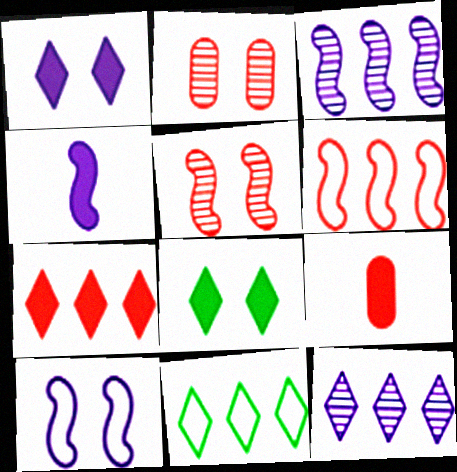[[2, 4, 11], 
[2, 8, 10], 
[3, 4, 10], 
[7, 11, 12]]